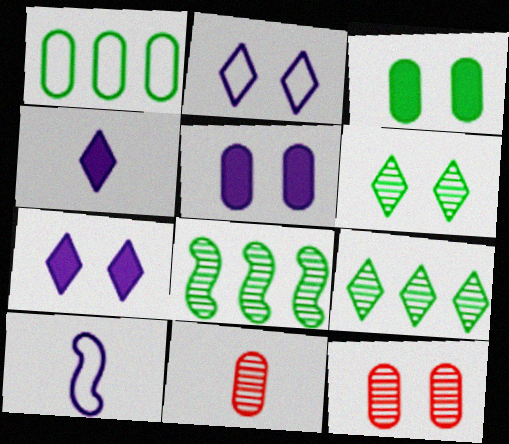[[1, 5, 11]]